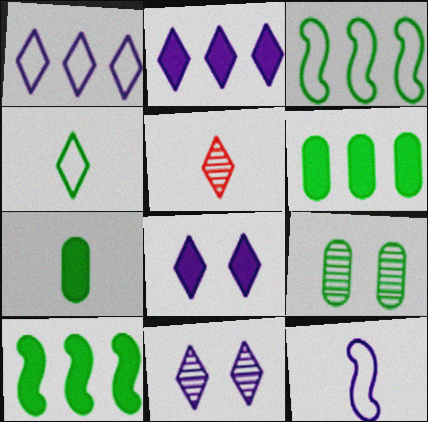[[4, 9, 10], 
[5, 7, 12]]